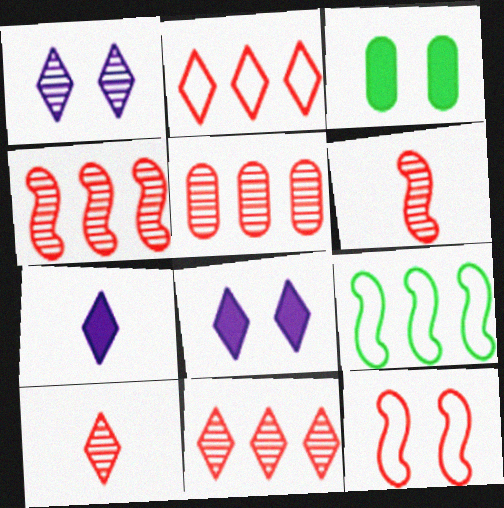[[1, 3, 12], 
[4, 5, 11]]